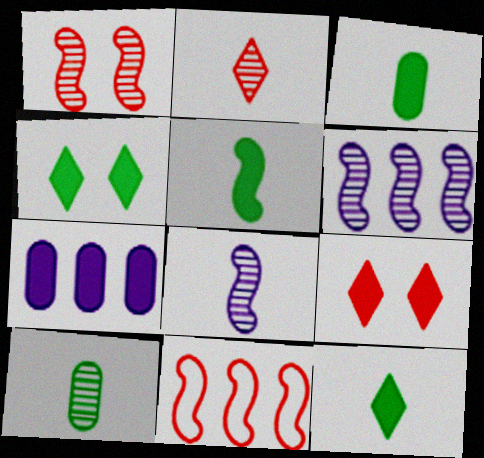[[2, 8, 10], 
[3, 5, 12], 
[5, 7, 9]]